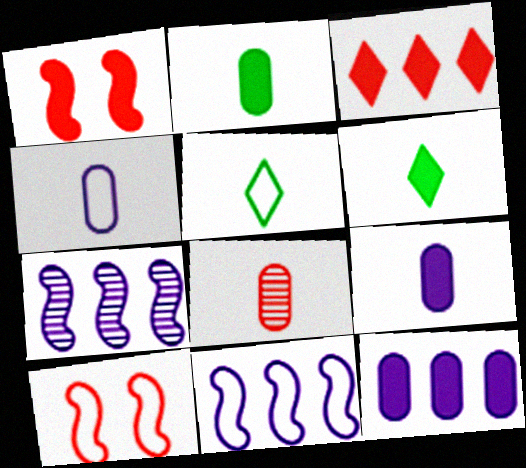[[1, 6, 12], 
[2, 4, 8], 
[3, 8, 10]]